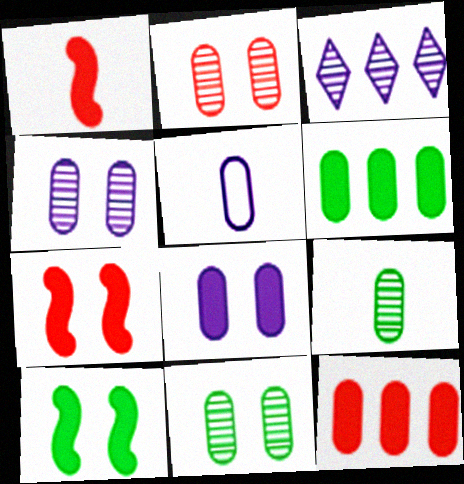[[2, 4, 11], 
[2, 5, 6], 
[5, 11, 12]]